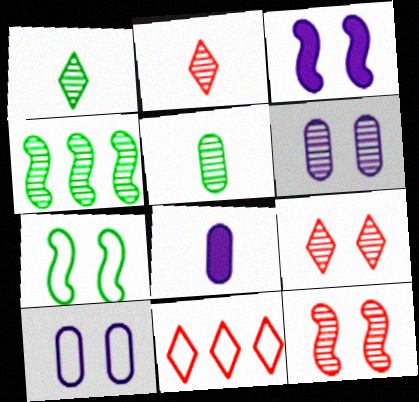[[2, 4, 6], 
[3, 5, 11], 
[3, 7, 12]]